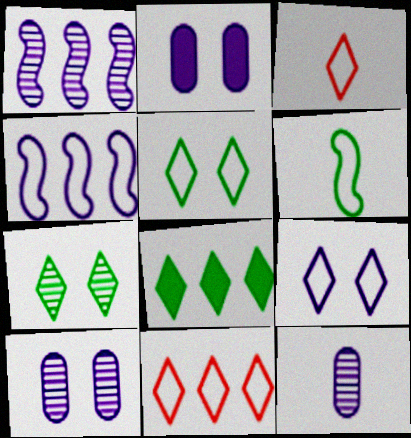[]